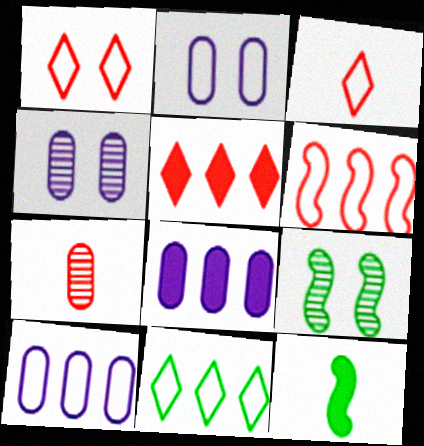[[3, 8, 9], 
[6, 10, 11]]